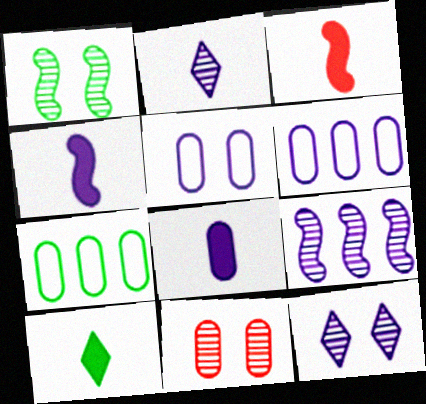[[1, 7, 10], 
[1, 11, 12], 
[3, 7, 12], 
[3, 8, 10], 
[4, 6, 12], 
[7, 8, 11]]